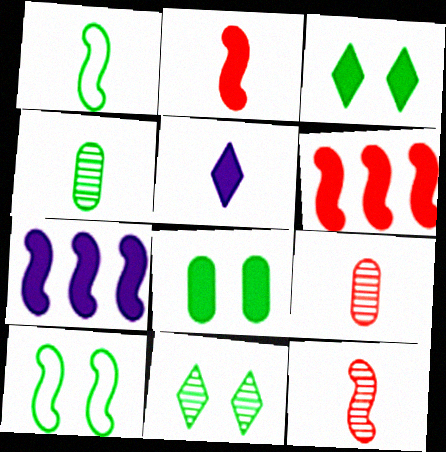[[1, 5, 9], 
[5, 6, 8], 
[7, 10, 12], 
[8, 10, 11]]